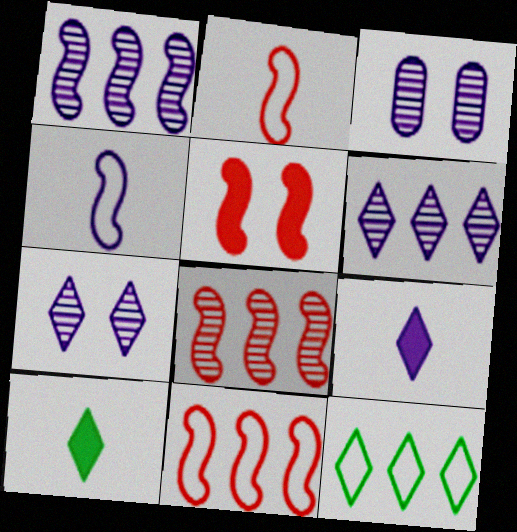[[2, 5, 8], 
[3, 10, 11]]